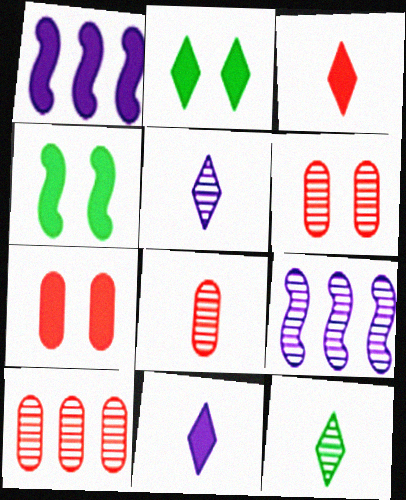[[6, 8, 10], 
[6, 9, 12]]